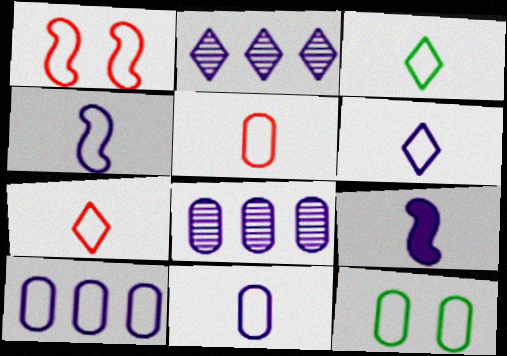[[1, 3, 10], 
[3, 4, 5], 
[3, 6, 7], 
[4, 6, 11], 
[5, 10, 12]]